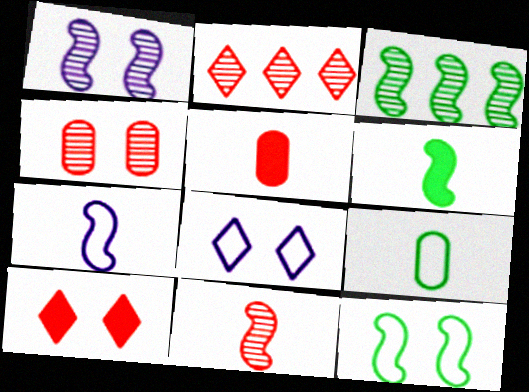[[1, 3, 11], 
[2, 4, 11], 
[3, 5, 8], 
[3, 6, 12], 
[6, 7, 11]]